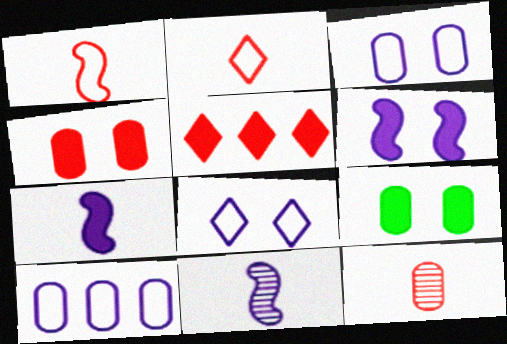[[5, 7, 9], 
[9, 10, 12]]